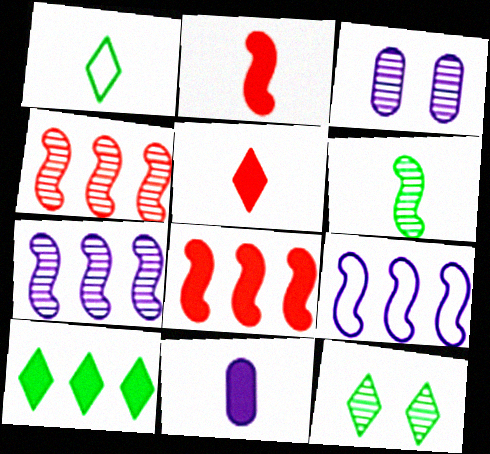[[1, 3, 8], 
[1, 10, 12]]